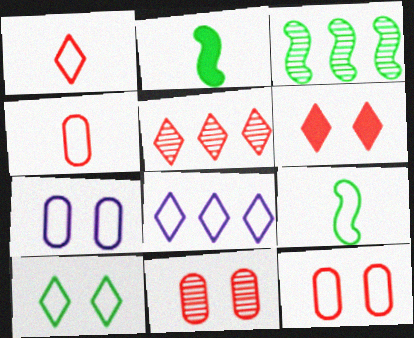[[1, 5, 6], 
[1, 8, 10], 
[2, 5, 7], 
[2, 8, 11], 
[8, 9, 12]]